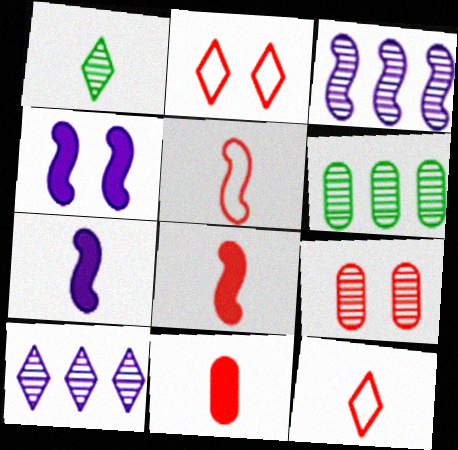[[1, 3, 9], 
[2, 6, 7], 
[4, 6, 12]]